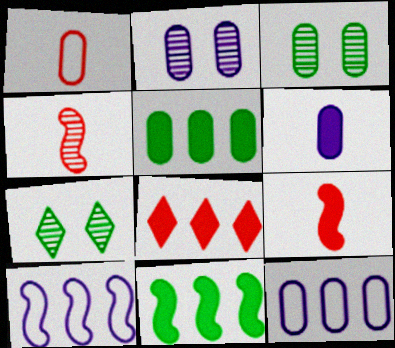[[1, 2, 5], 
[2, 6, 12], 
[7, 9, 12]]